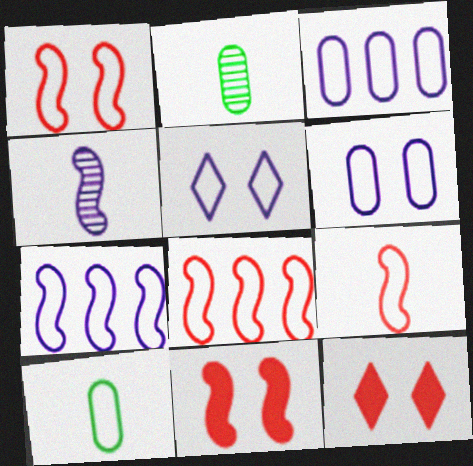[[1, 8, 9], 
[2, 7, 12], 
[5, 8, 10]]